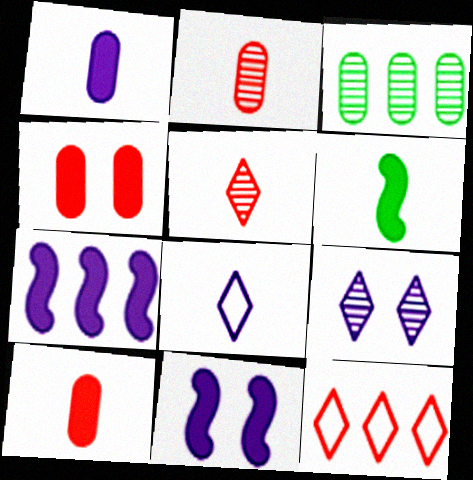[[2, 6, 8], 
[3, 7, 12]]